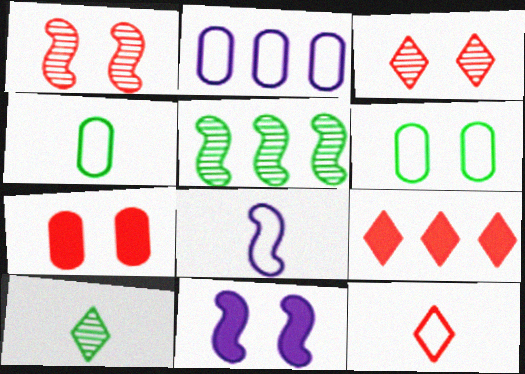[[2, 5, 9], 
[3, 6, 11], 
[3, 9, 12], 
[4, 8, 12]]